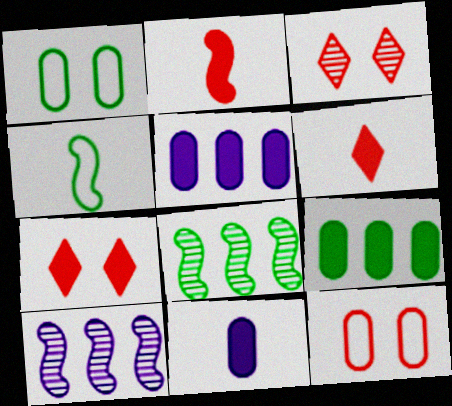[[1, 6, 10], 
[3, 4, 5]]